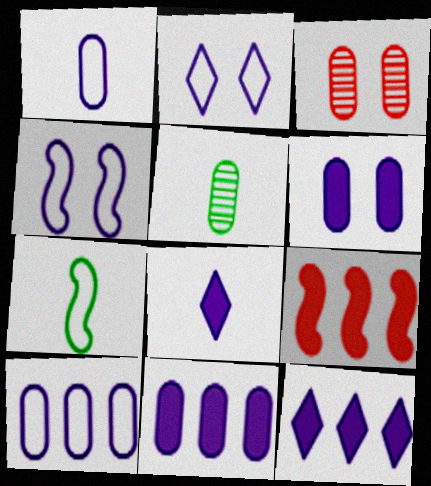[[2, 5, 9], 
[3, 7, 12]]